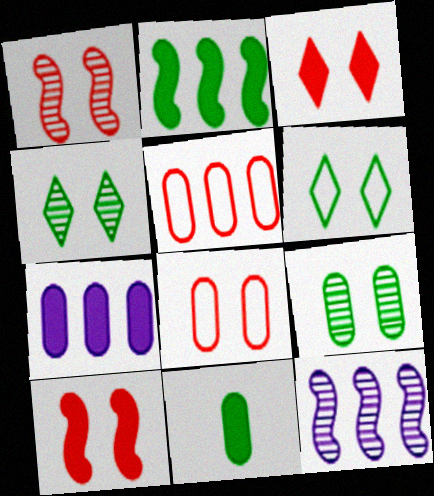[[1, 3, 8]]